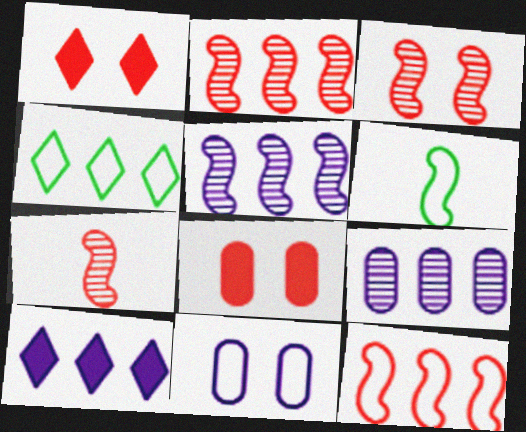[[1, 6, 9], 
[2, 3, 7]]